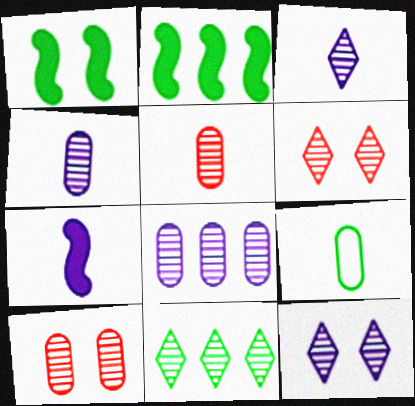[[1, 9, 11], 
[3, 6, 11]]